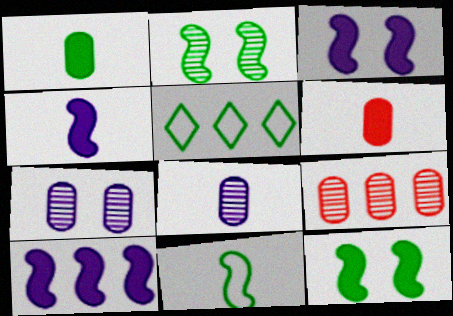[[1, 2, 5], 
[3, 4, 10], 
[5, 9, 10]]